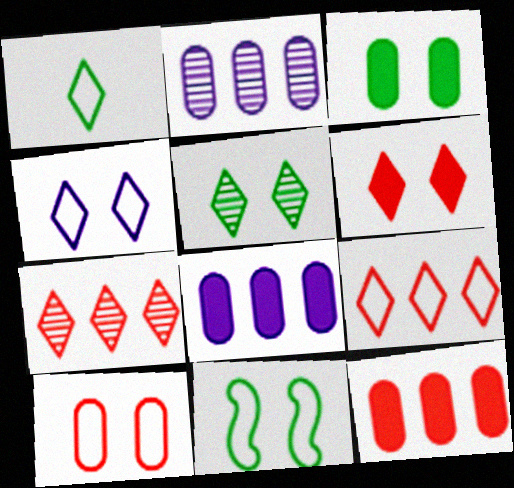[[1, 4, 9], 
[3, 5, 11], 
[4, 5, 6], 
[4, 10, 11]]